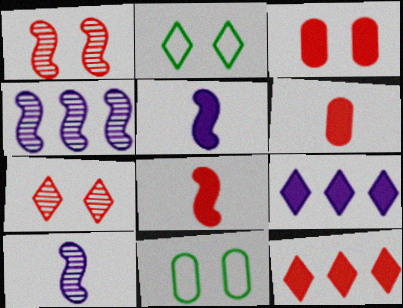[[2, 4, 6], 
[3, 8, 12], 
[10, 11, 12]]